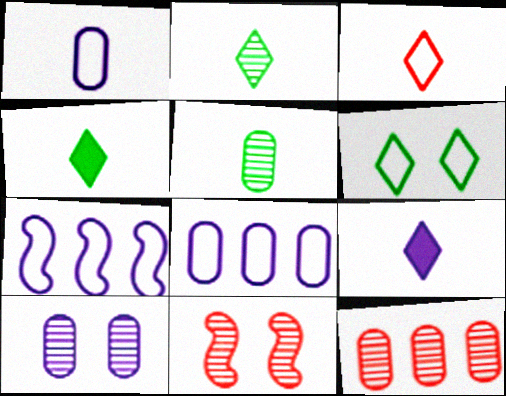[[2, 3, 9], 
[4, 8, 11], 
[5, 10, 12], 
[7, 9, 10]]